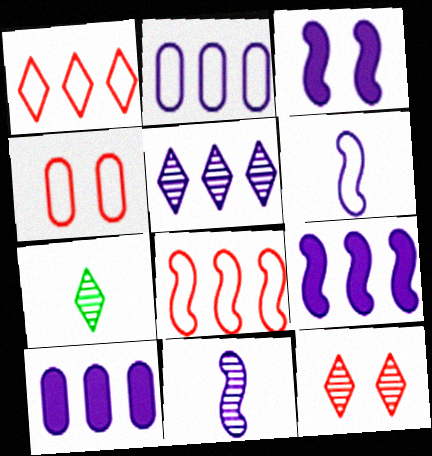[[2, 5, 9], 
[4, 7, 9], 
[5, 7, 12]]